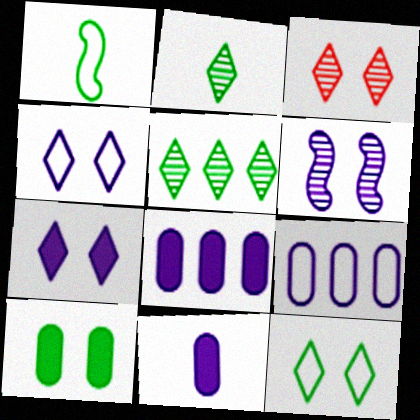[[1, 3, 8], 
[1, 5, 10], 
[3, 7, 12]]